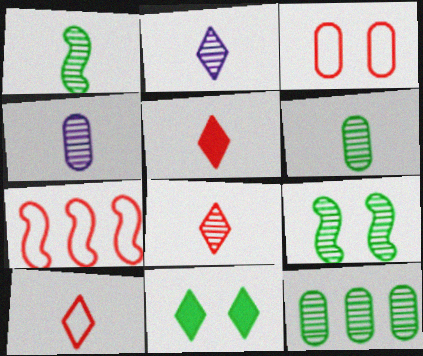[[1, 4, 8], 
[3, 7, 10], 
[4, 7, 11], 
[5, 8, 10]]